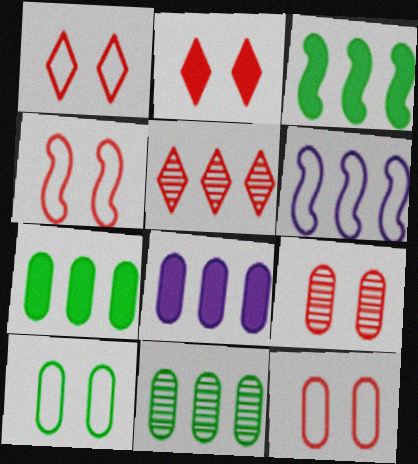[[1, 4, 12], 
[2, 4, 9], 
[5, 6, 7]]